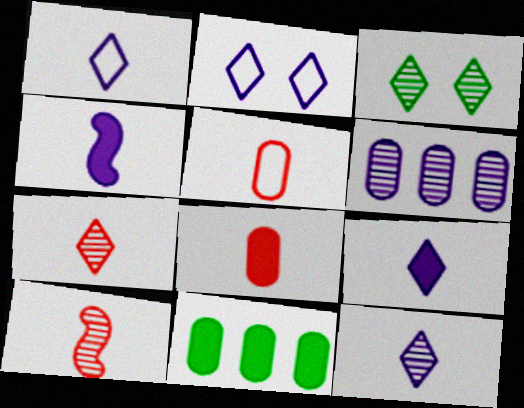[[1, 9, 12], 
[2, 4, 6], 
[2, 10, 11], 
[3, 6, 10]]